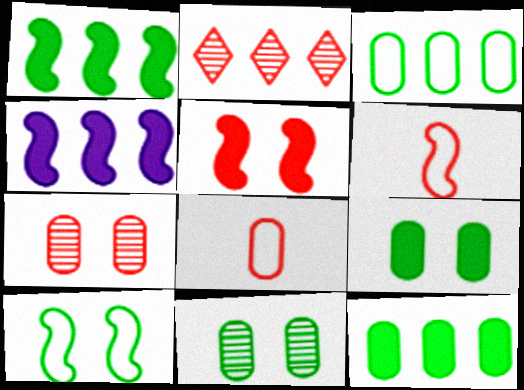[[2, 3, 4], 
[2, 5, 8]]